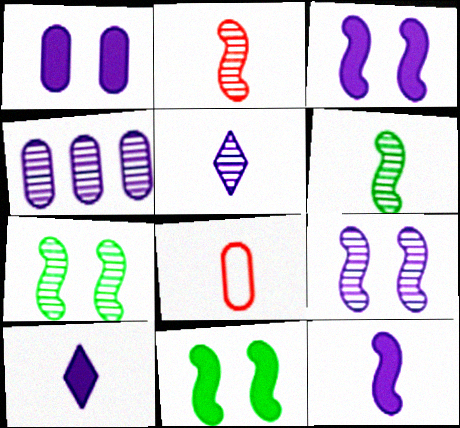[[4, 5, 9], 
[6, 8, 10]]